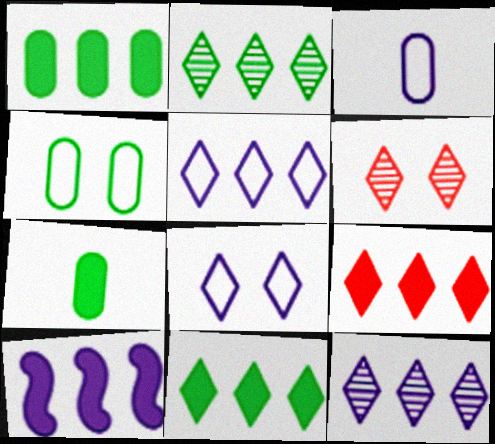[[1, 9, 10], 
[2, 5, 9]]